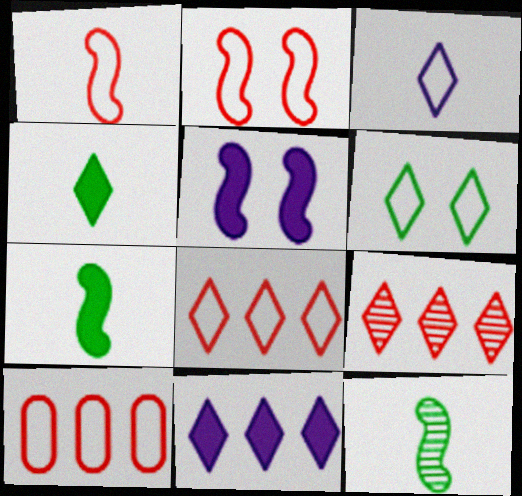[[3, 6, 8]]